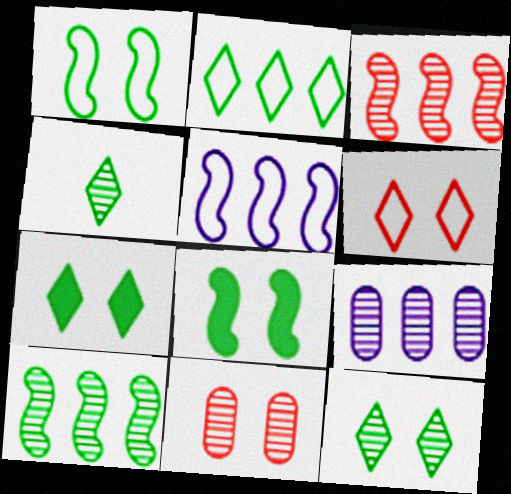[[2, 4, 7]]